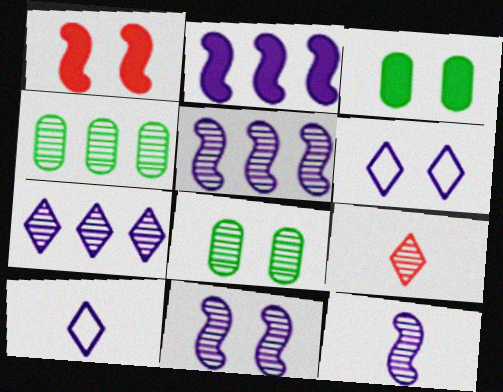[[1, 4, 10], 
[1, 6, 8], 
[4, 9, 11], 
[5, 8, 9], 
[5, 11, 12]]